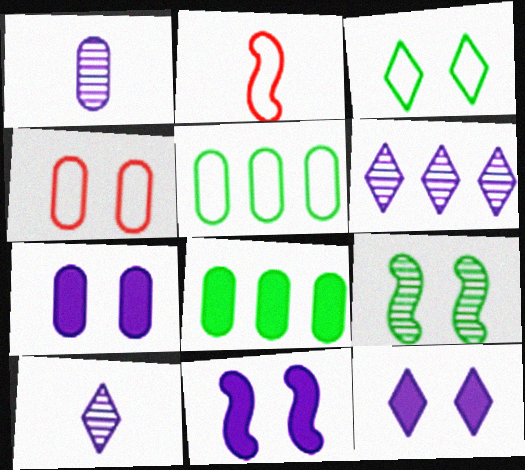[[1, 4, 8], 
[4, 9, 12], 
[7, 11, 12]]